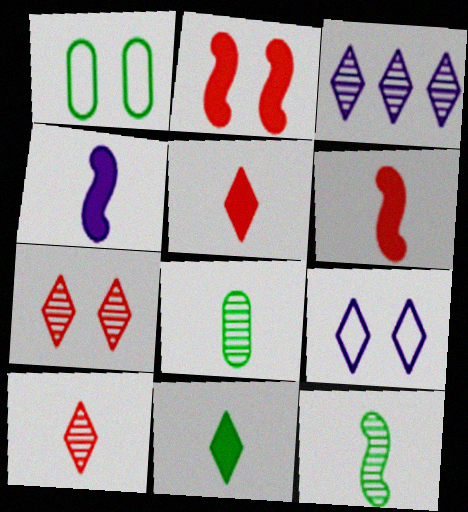[[1, 3, 6]]